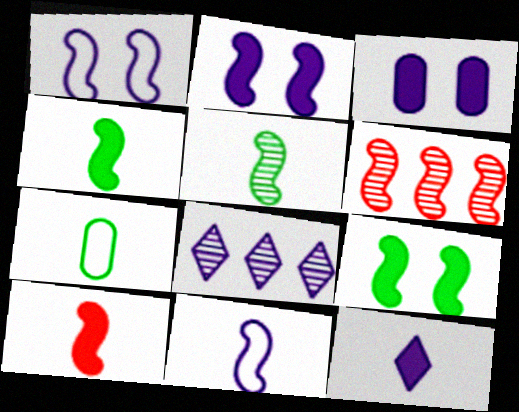[[1, 4, 6], 
[3, 8, 11], 
[5, 10, 11], 
[6, 9, 11]]